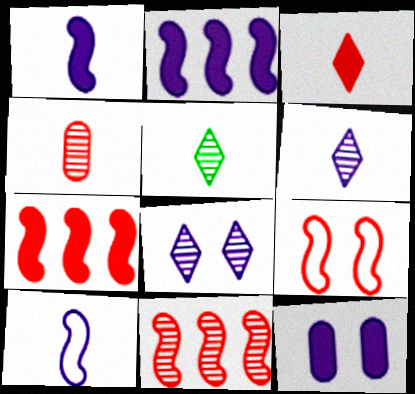[]